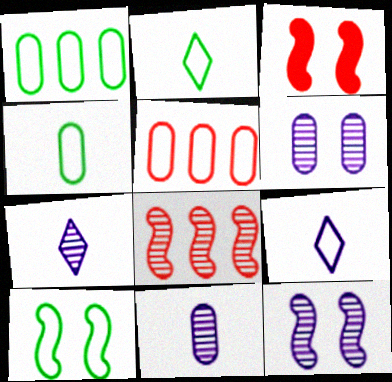[[1, 2, 10], 
[1, 3, 7], 
[3, 10, 12], 
[5, 9, 10]]